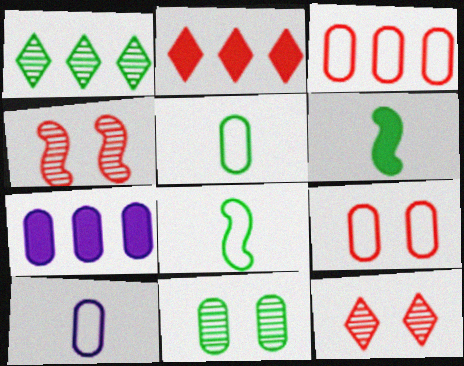[[7, 8, 12]]